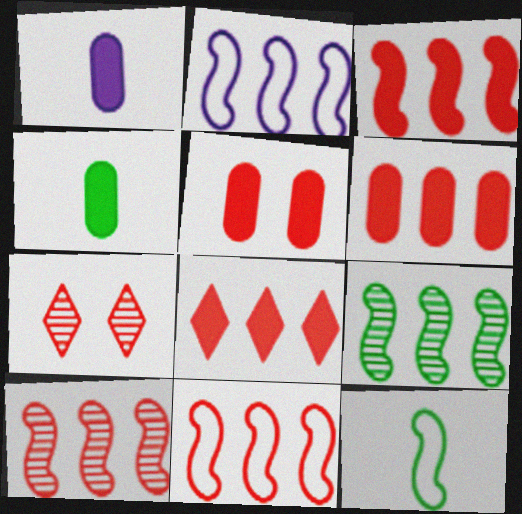[[2, 3, 9], 
[2, 4, 7], 
[3, 6, 8], 
[3, 10, 11]]